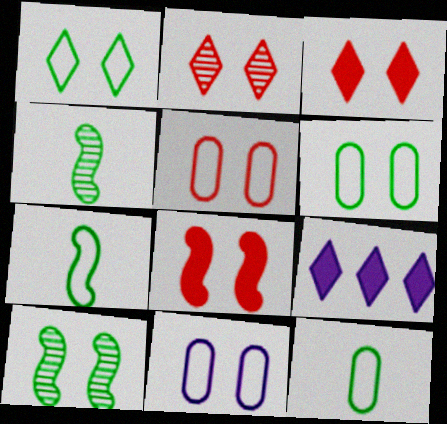[[2, 5, 8], 
[3, 10, 11], 
[4, 5, 9], 
[5, 6, 11]]